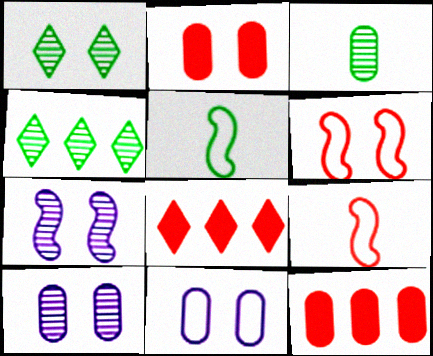[[3, 11, 12], 
[5, 8, 10]]